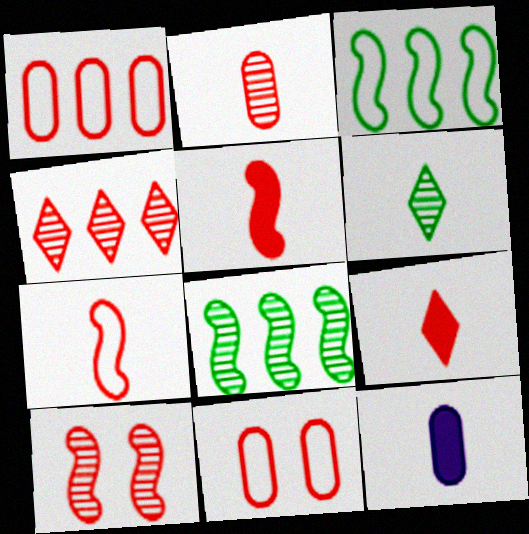[[1, 9, 10], 
[2, 4, 10], 
[2, 7, 9], 
[4, 5, 11], 
[6, 7, 12]]